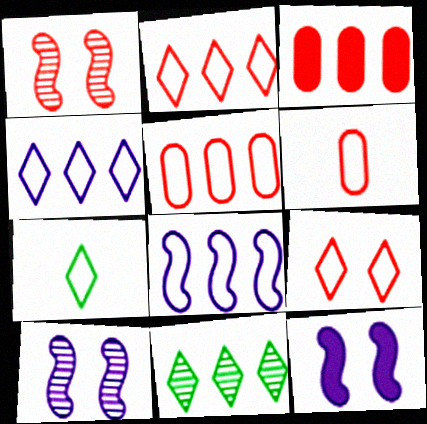[[3, 7, 10], 
[3, 8, 11], 
[4, 7, 9], 
[6, 11, 12]]